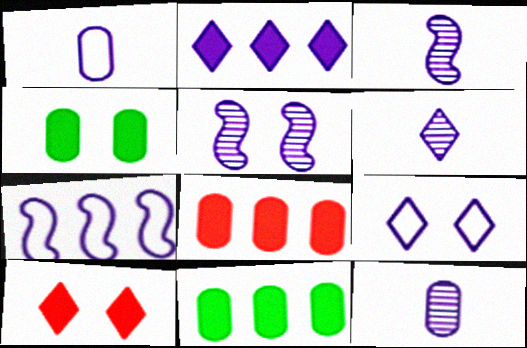[[1, 2, 5], 
[1, 7, 9], 
[2, 6, 9], 
[3, 6, 12]]